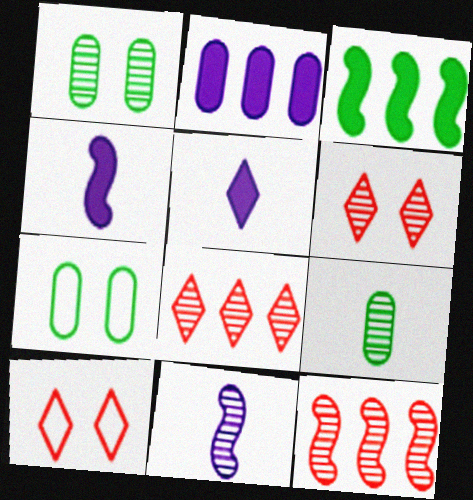[[1, 8, 11], 
[4, 7, 8], 
[5, 7, 12]]